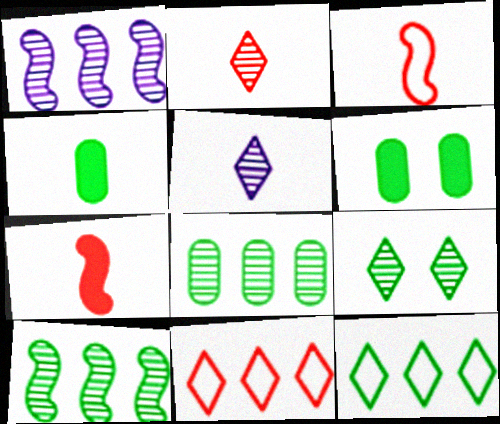[[3, 4, 5]]